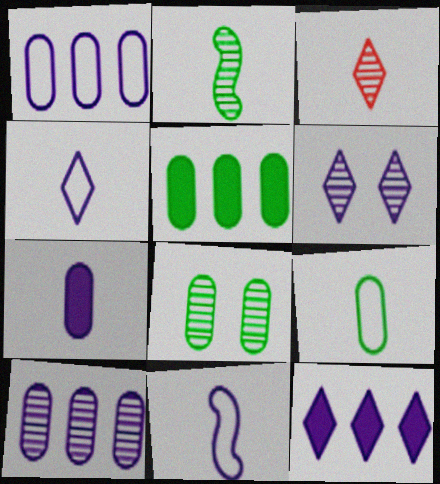[[4, 6, 12], 
[5, 8, 9]]